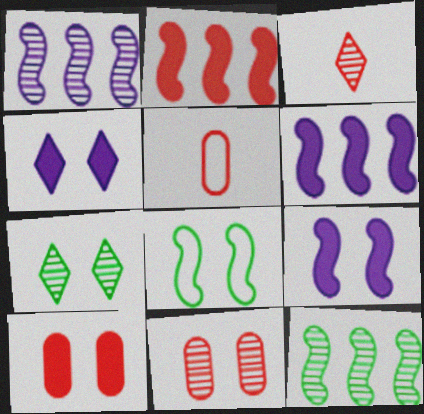[[4, 5, 12], 
[4, 8, 11], 
[5, 6, 7]]